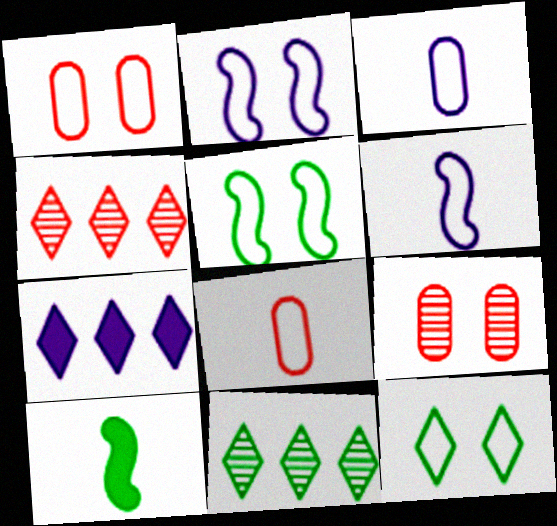[[1, 2, 12]]